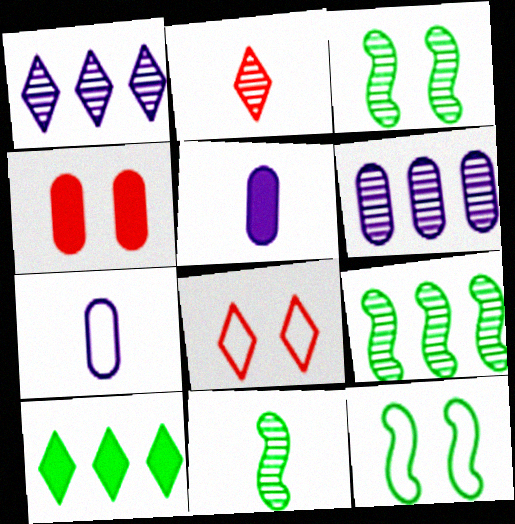[[2, 3, 6], 
[3, 9, 11], 
[5, 8, 9]]